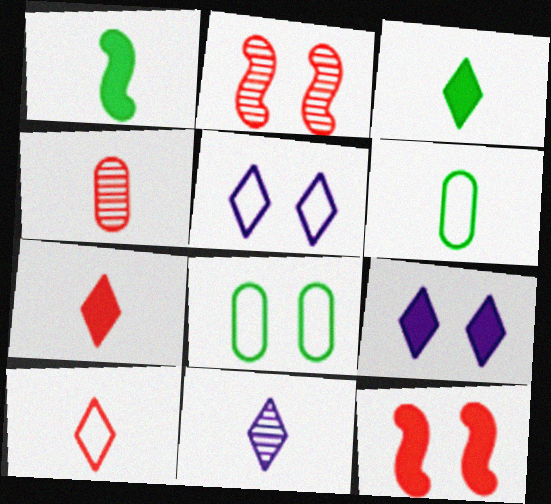[[2, 8, 9], 
[3, 10, 11]]